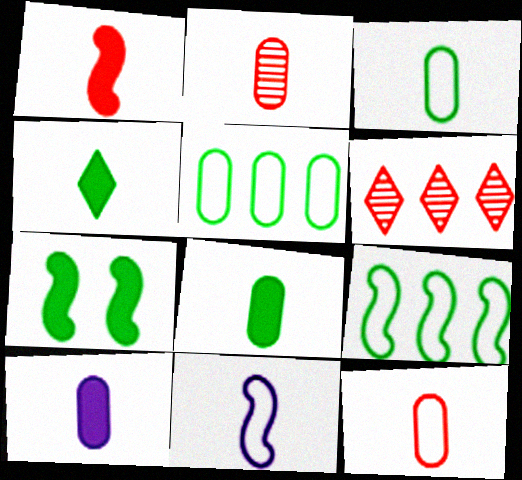[[1, 4, 10], 
[2, 3, 10], 
[2, 4, 11]]